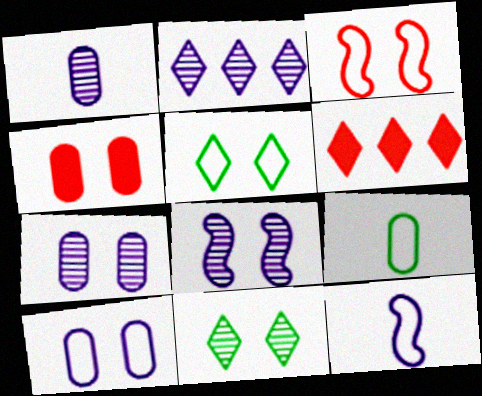[[1, 2, 8], 
[3, 5, 10], 
[4, 5, 8], 
[6, 8, 9]]